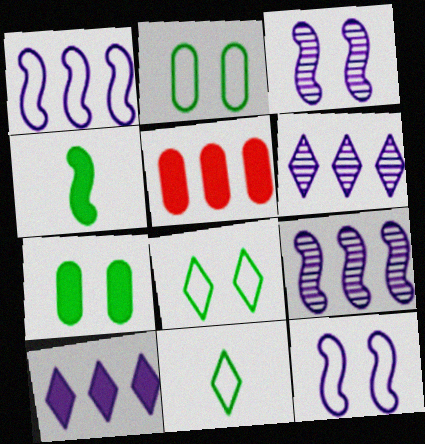[[3, 5, 11]]